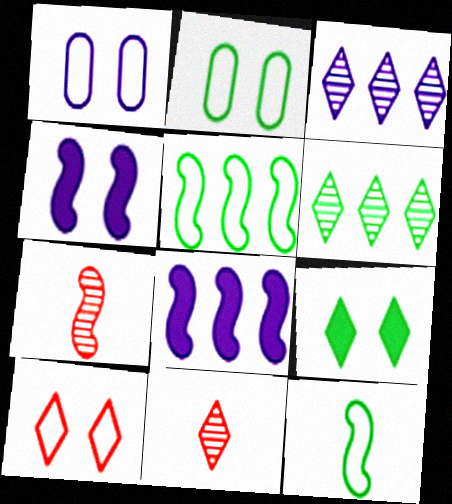[[2, 8, 11], 
[4, 5, 7]]